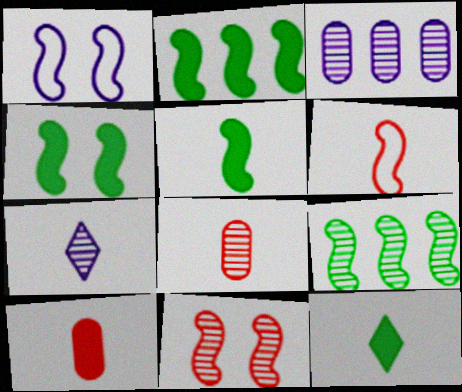[[1, 4, 11], 
[2, 4, 5]]